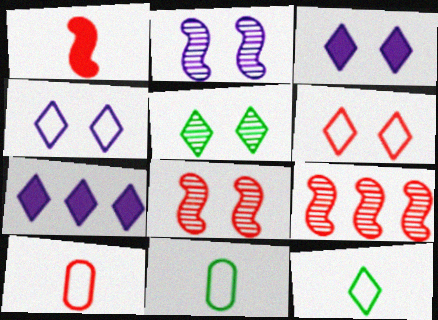[[3, 5, 6], 
[3, 9, 11], 
[7, 8, 11]]